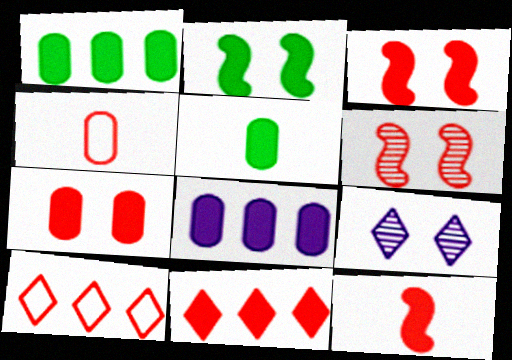[[4, 6, 11], 
[5, 7, 8], 
[7, 11, 12]]